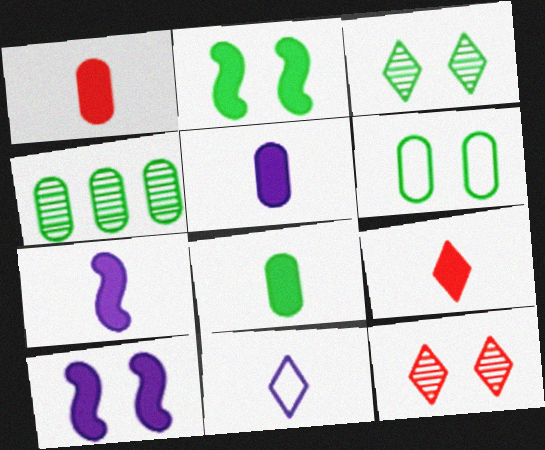[[1, 5, 8], 
[2, 3, 6], 
[4, 6, 8], 
[6, 10, 12], 
[7, 8, 9]]